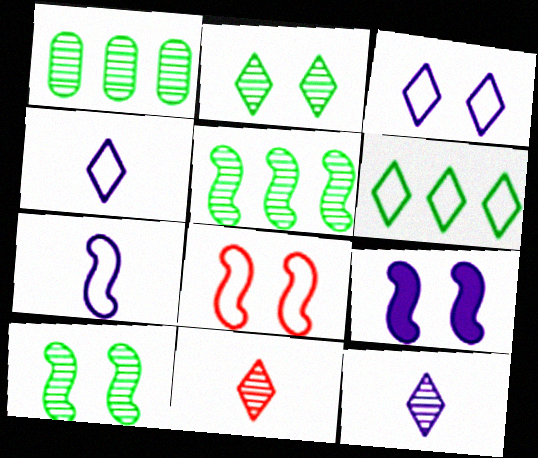[[8, 9, 10]]